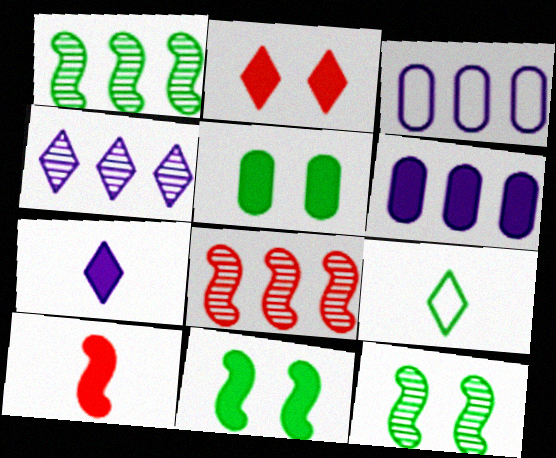[[1, 5, 9], 
[2, 4, 9]]